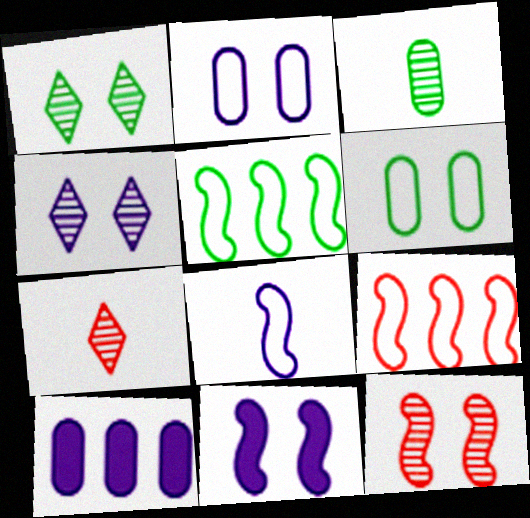[[2, 4, 11], 
[4, 8, 10]]